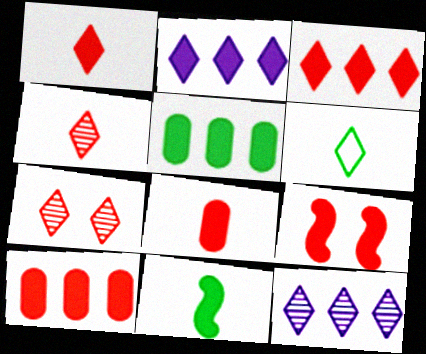[[1, 9, 10], 
[2, 6, 7], 
[3, 8, 9]]